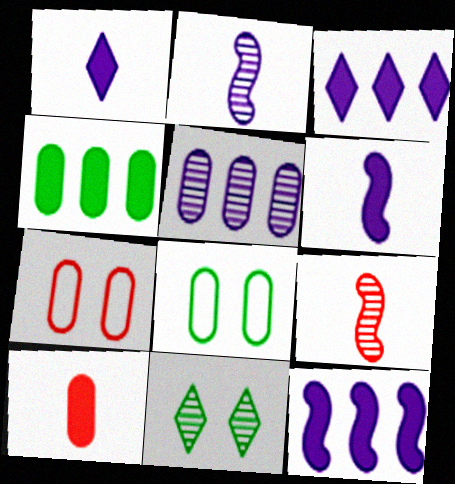[[3, 8, 9], 
[5, 8, 10], 
[5, 9, 11]]